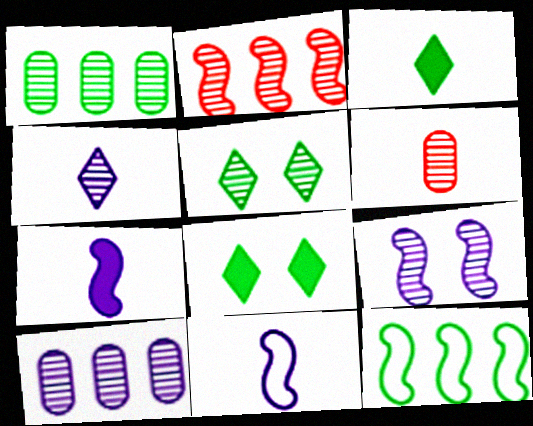[[3, 6, 11], 
[4, 9, 10]]